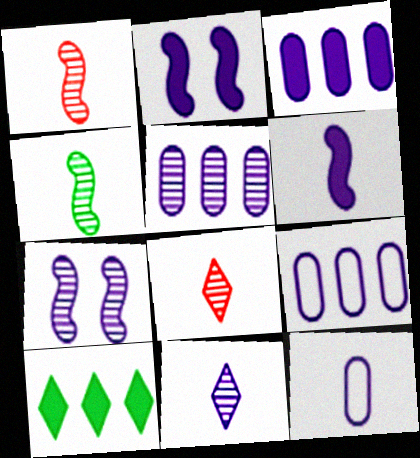[[2, 9, 11], 
[3, 5, 9], 
[5, 7, 11], 
[6, 11, 12]]